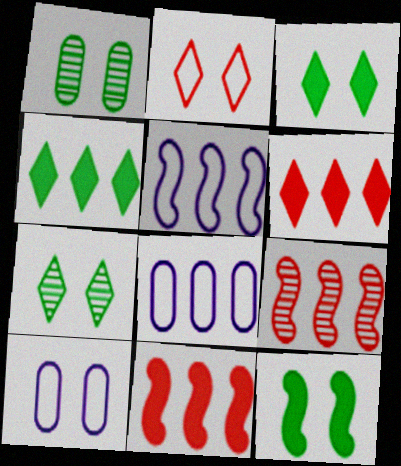[[4, 8, 9]]